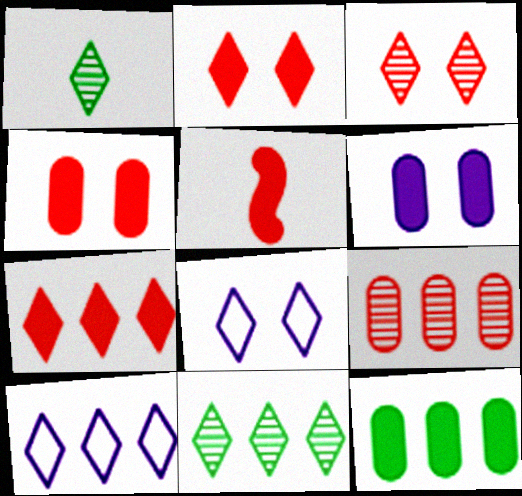[[1, 2, 10], 
[1, 7, 8], 
[4, 5, 7], 
[7, 10, 11]]